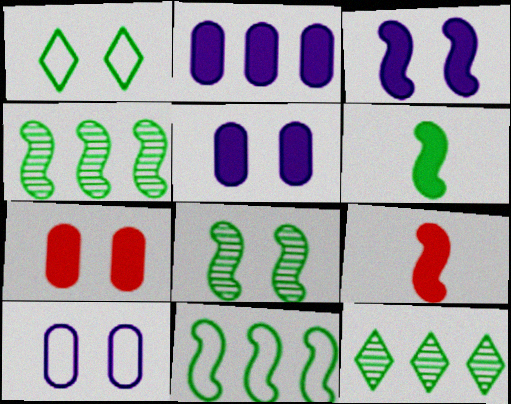[[6, 8, 11], 
[9, 10, 12]]